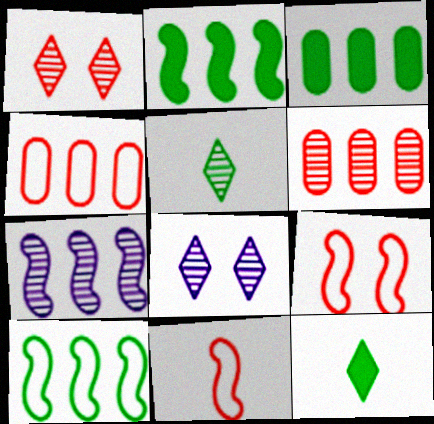[[3, 8, 11]]